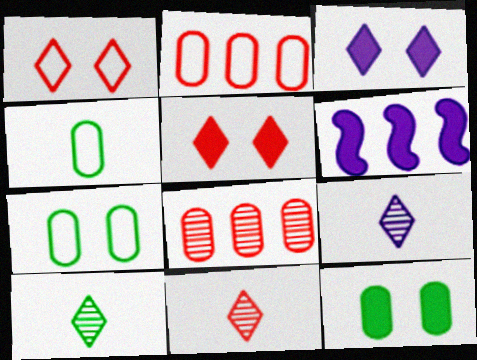[[6, 7, 11], 
[9, 10, 11]]